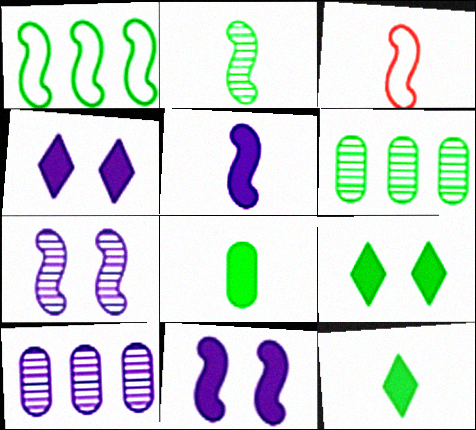[[2, 3, 5], 
[3, 4, 6], 
[3, 9, 10]]